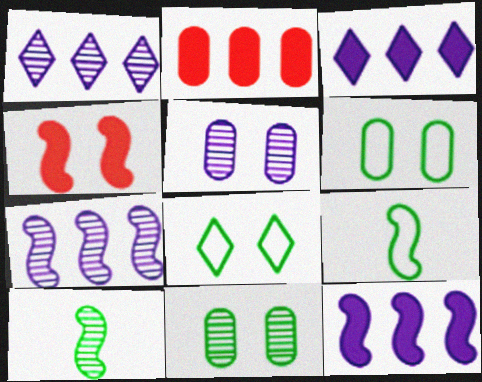[[4, 5, 8], 
[4, 7, 9]]